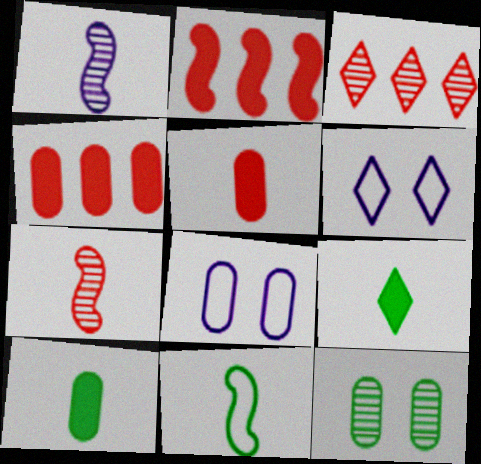[[1, 3, 12], 
[3, 6, 9]]